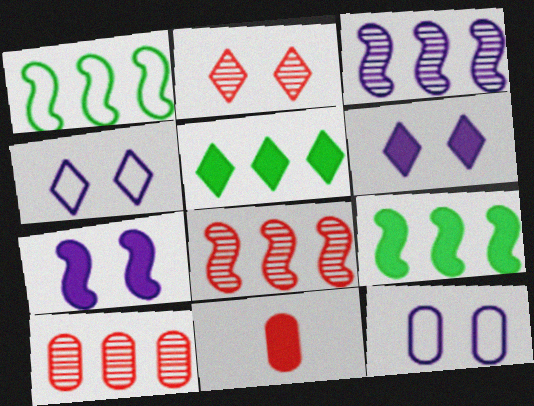[[5, 7, 11], 
[6, 9, 11]]